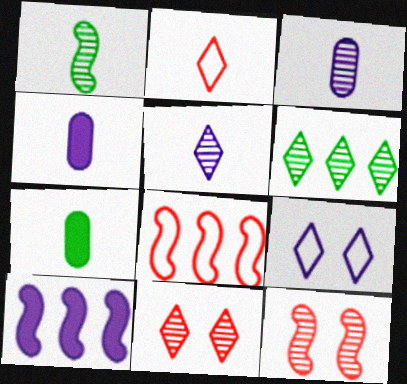[[1, 2, 4], 
[3, 6, 12], 
[3, 9, 10], 
[5, 6, 11]]